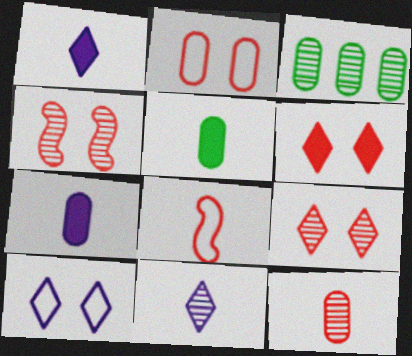[[2, 3, 7], 
[2, 4, 6], 
[3, 4, 11], 
[5, 8, 11]]